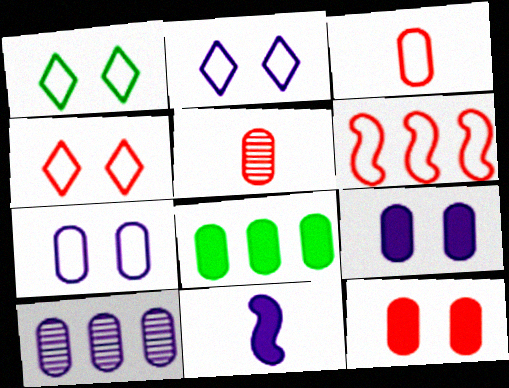[[1, 2, 4], 
[2, 10, 11], 
[3, 4, 6], 
[5, 7, 8]]